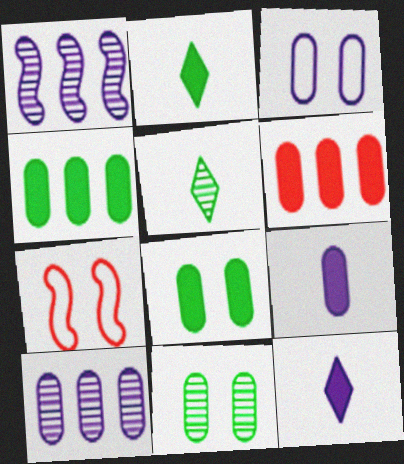[[1, 3, 12], 
[2, 7, 10], 
[3, 9, 10], 
[6, 8, 9]]